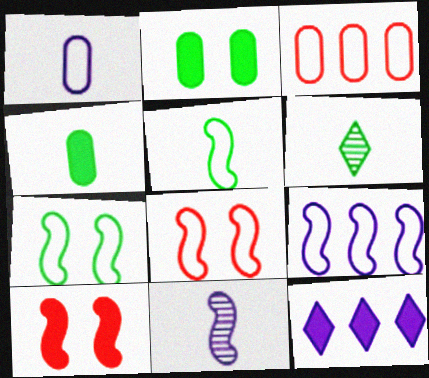[[4, 5, 6], 
[4, 10, 12], 
[5, 8, 9]]